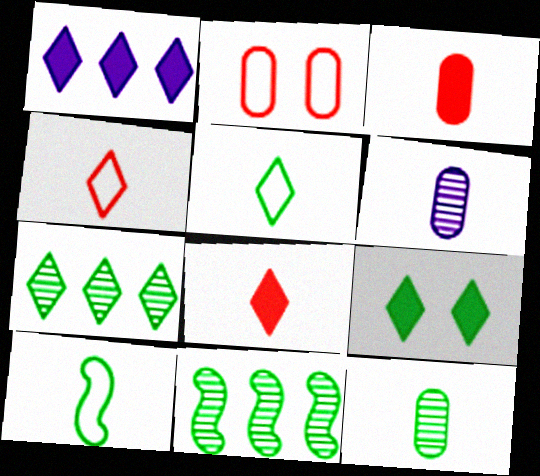[[1, 8, 9], 
[5, 7, 9], 
[6, 8, 10]]